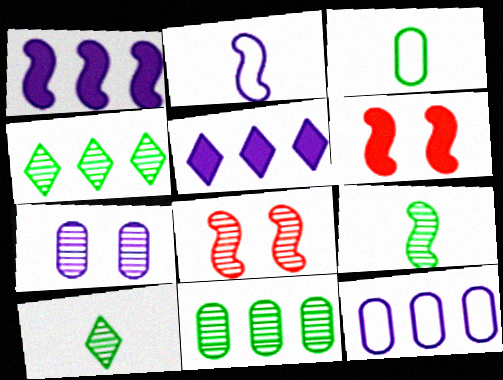[[2, 5, 7], 
[3, 5, 8], 
[6, 10, 12]]